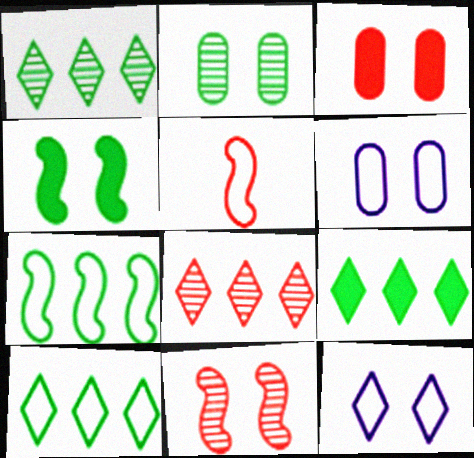[[1, 9, 10], 
[2, 3, 6], 
[3, 5, 8], 
[5, 6, 10]]